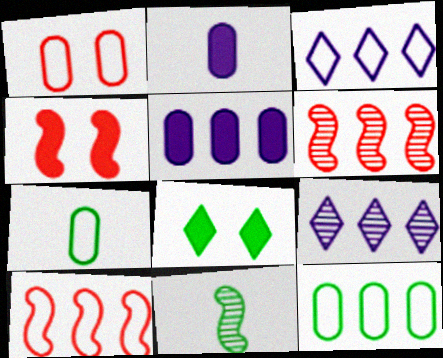[[3, 10, 12], 
[4, 7, 9], 
[8, 11, 12]]